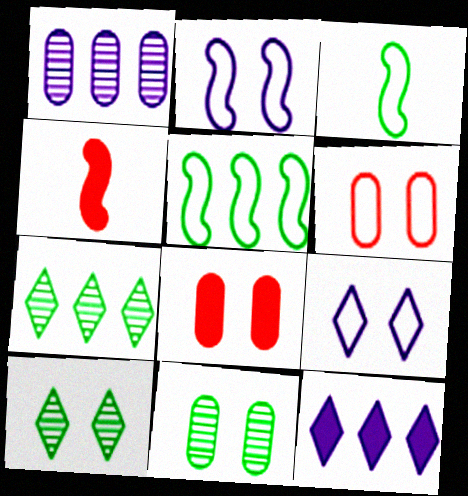[[2, 8, 10]]